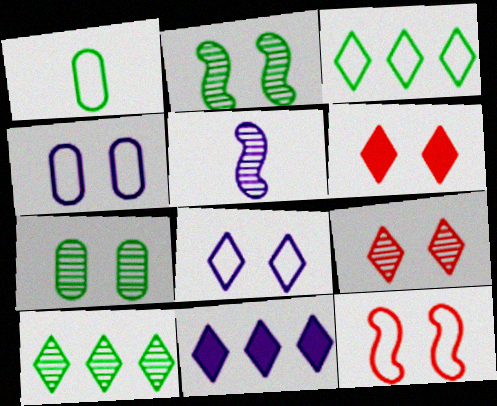[[2, 4, 6], 
[4, 5, 11]]